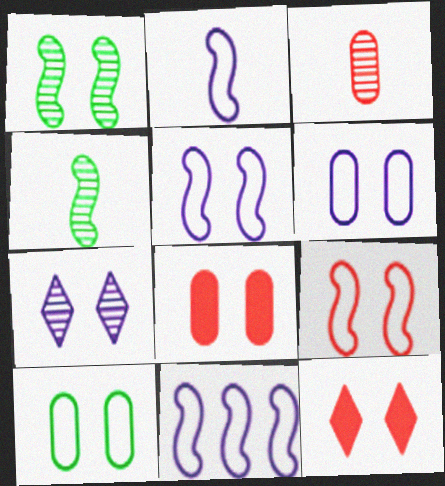[[1, 6, 12], 
[2, 5, 11]]